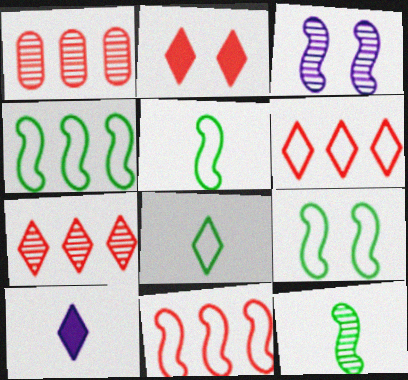[[1, 9, 10], 
[4, 5, 9]]